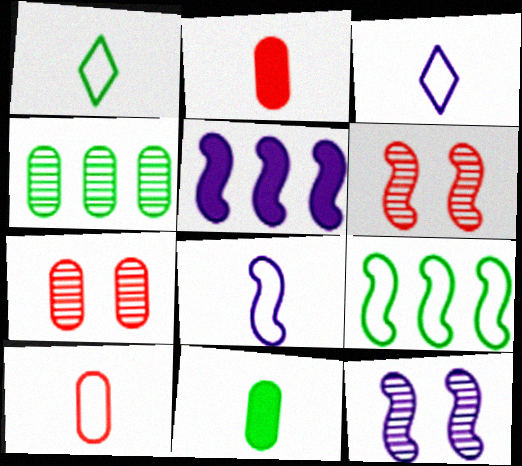[[1, 5, 7], 
[1, 8, 10], 
[5, 8, 12]]